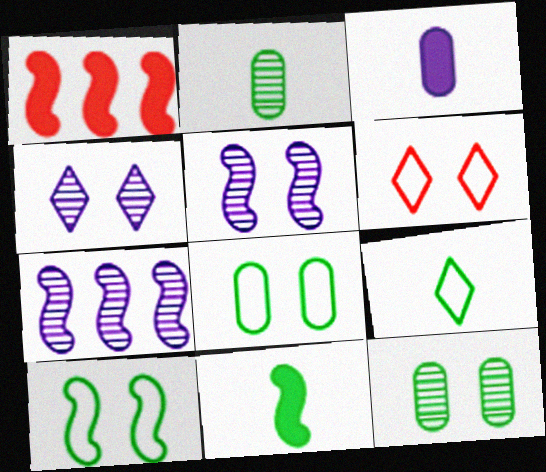[[2, 9, 11]]